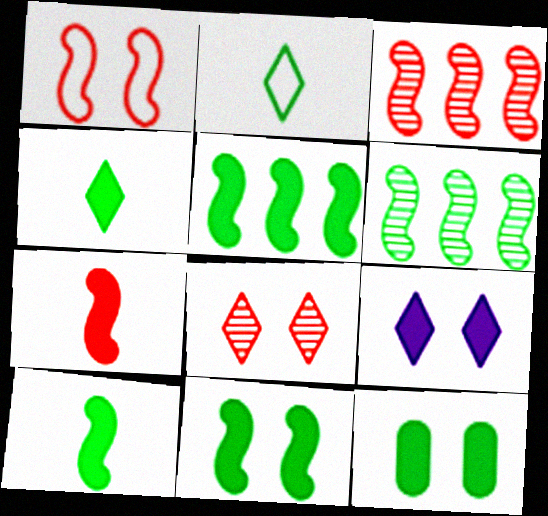[[1, 3, 7], 
[2, 6, 12], 
[4, 5, 12], 
[5, 10, 11]]